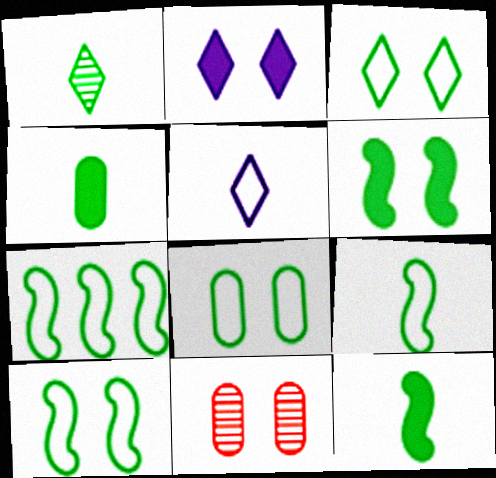[[1, 4, 9], 
[2, 10, 11], 
[3, 8, 10], 
[7, 9, 10]]